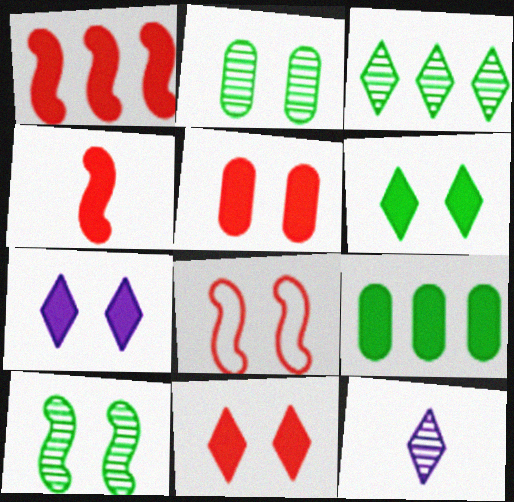[[2, 7, 8], 
[4, 7, 9], 
[6, 7, 11], 
[8, 9, 12]]